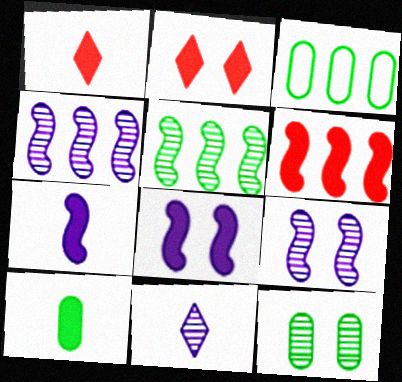[[1, 3, 9], 
[1, 7, 10], 
[3, 10, 12]]